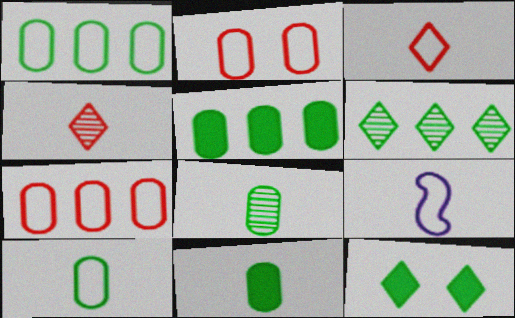[[3, 9, 10], 
[4, 9, 11], 
[8, 10, 11]]